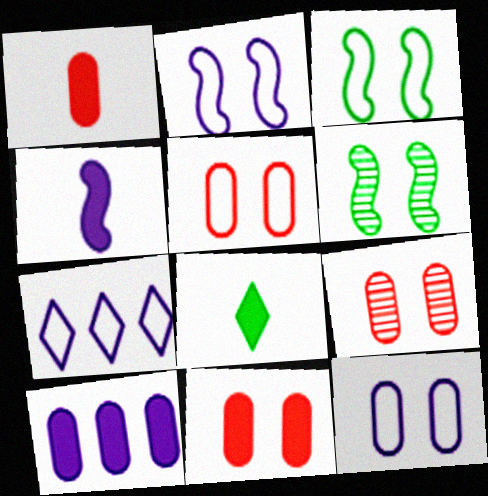[[1, 4, 8], 
[1, 6, 7], 
[5, 9, 11]]